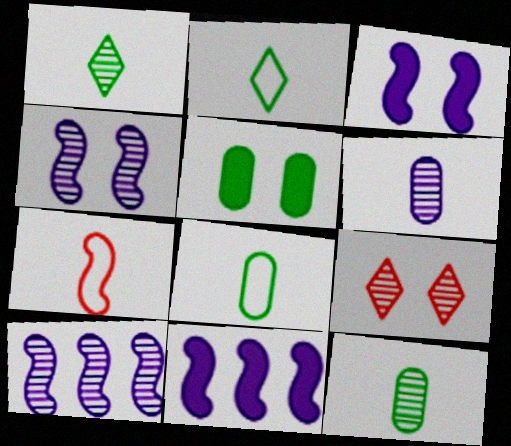[[8, 9, 11], 
[9, 10, 12]]